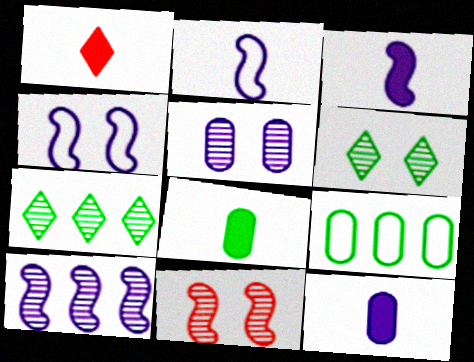[[1, 3, 8], 
[3, 4, 10], 
[5, 6, 11]]